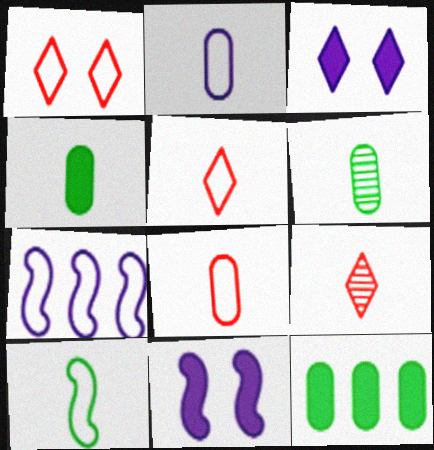[[2, 5, 10]]